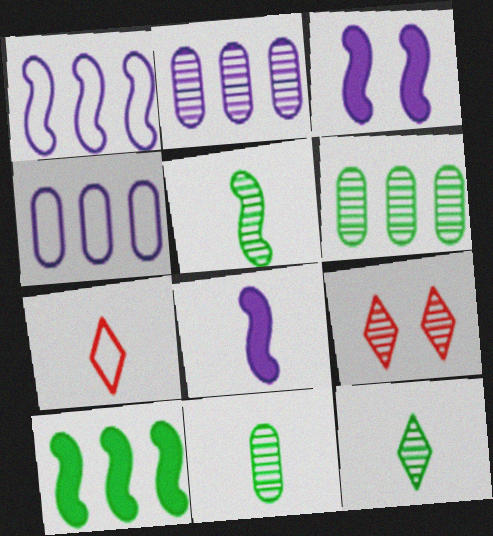[[2, 5, 9], 
[3, 6, 7], 
[5, 11, 12], 
[7, 8, 11]]